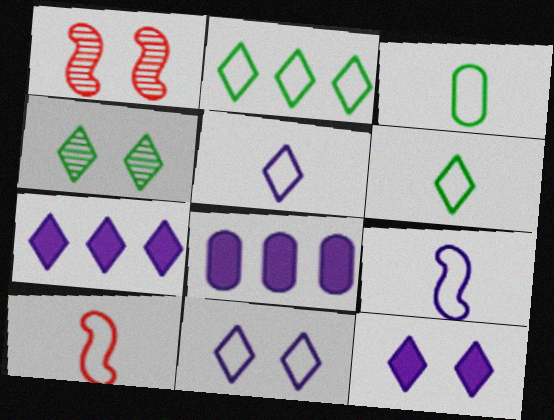[[1, 3, 7], 
[1, 6, 8], 
[3, 5, 10], 
[4, 8, 10]]